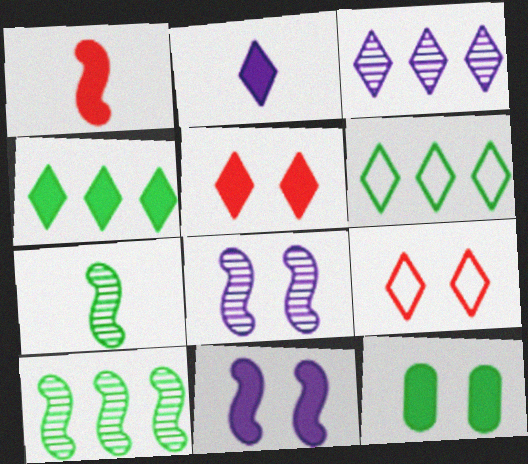[[2, 4, 5], 
[5, 11, 12], 
[6, 7, 12], 
[8, 9, 12]]